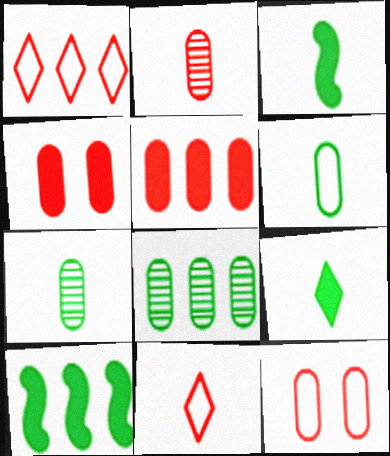[[2, 5, 12]]